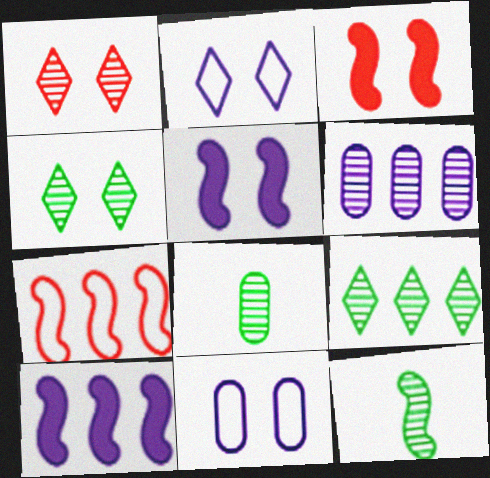[[1, 6, 12], 
[3, 4, 11], 
[5, 7, 12]]